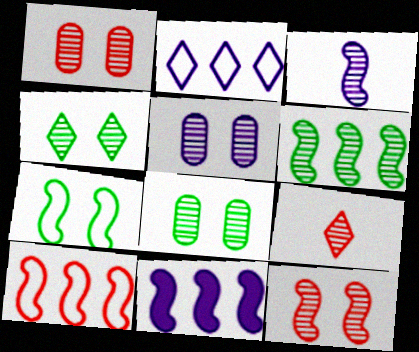[[1, 5, 8], 
[3, 6, 12], 
[4, 5, 12], 
[5, 6, 9], 
[6, 10, 11]]